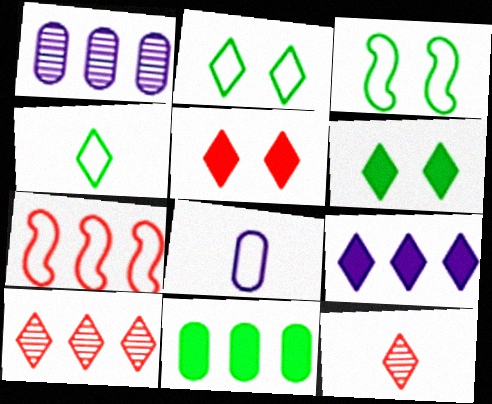[[2, 7, 8], 
[2, 9, 12]]